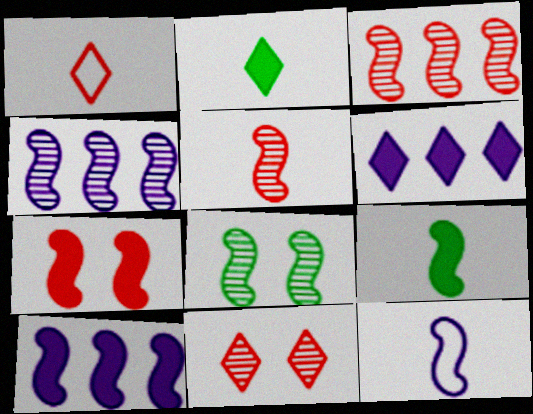[[4, 5, 8], 
[5, 9, 12], 
[7, 9, 10]]